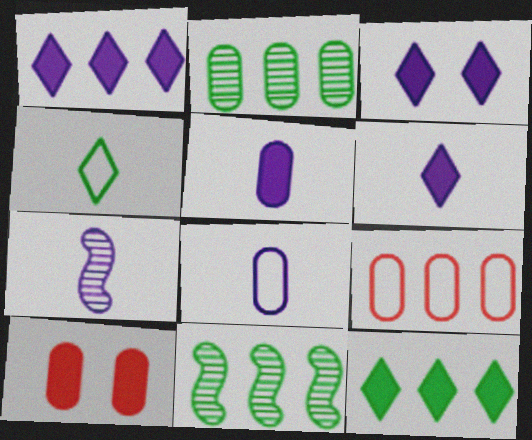[[1, 3, 6], 
[1, 9, 11], 
[2, 8, 10], 
[6, 7, 8]]